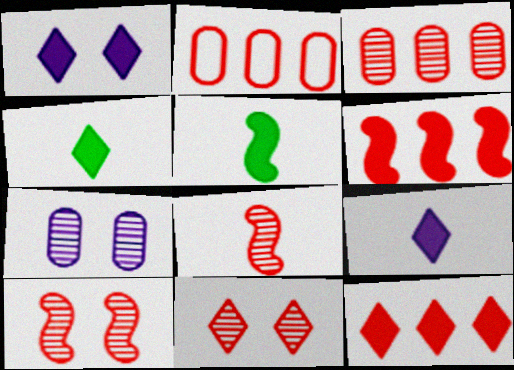[[1, 4, 12], 
[3, 8, 11]]